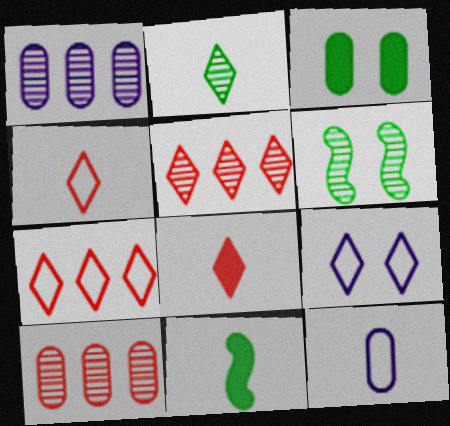[[3, 10, 12], 
[9, 10, 11]]